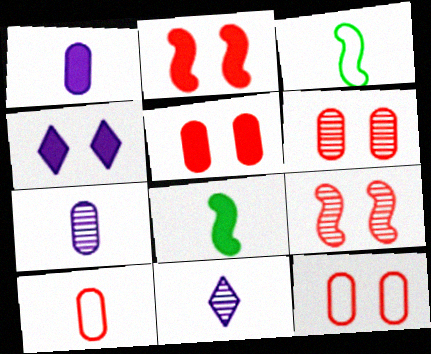[[5, 6, 12], 
[8, 10, 11]]